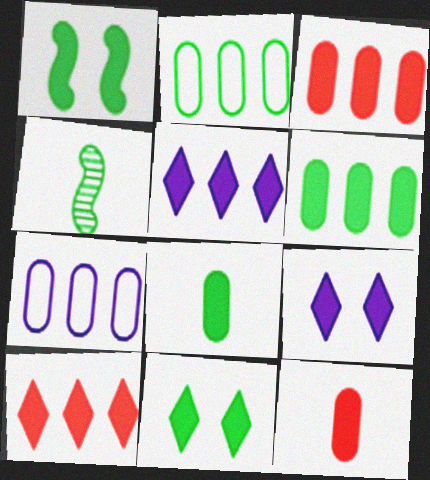[[1, 5, 12], 
[2, 4, 11]]